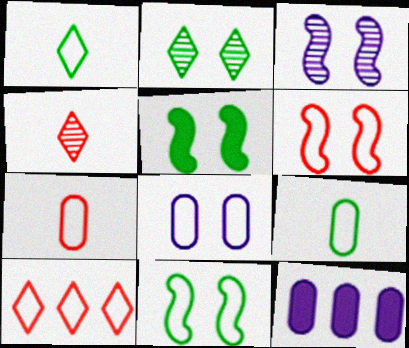[[3, 5, 6], 
[4, 11, 12], 
[6, 7, 10]]